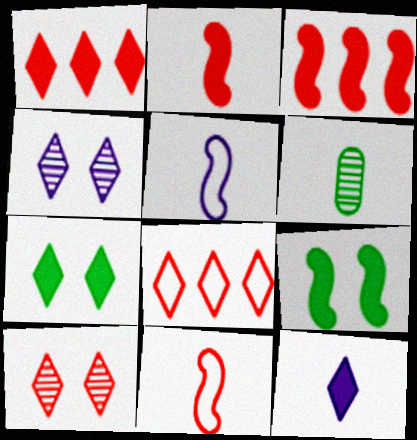[[1, 7, 12], 
[6, 11, 12]]